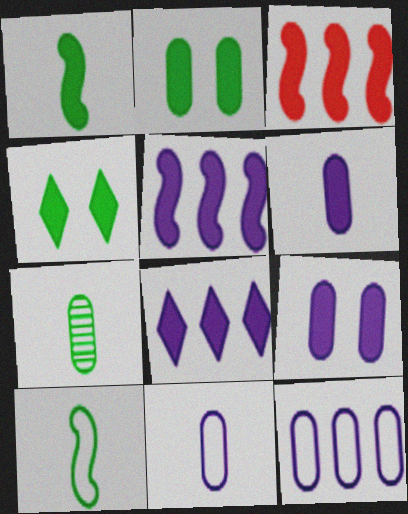[[3, 4, 6]]